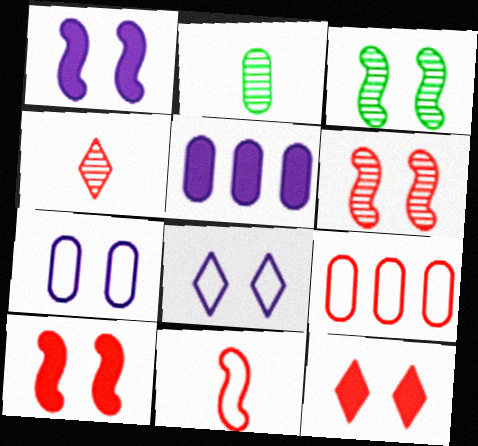[[3, 7, 12], 
[4, 9, 10]]